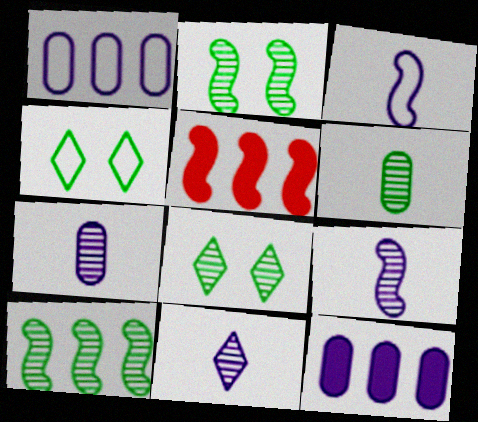[[2, 3, 5], 
[4, 5, 7], 
[6, 8, 10], 
[7, 9, 11]]